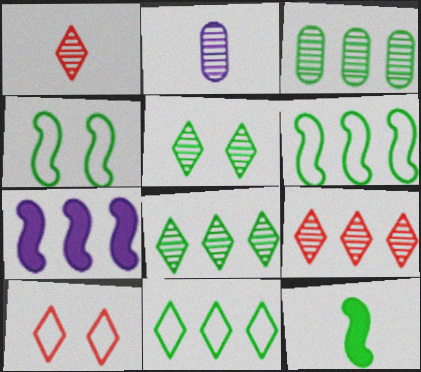[]